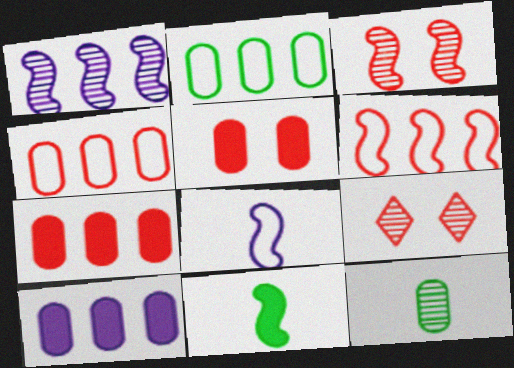[[1, 9, 12]]